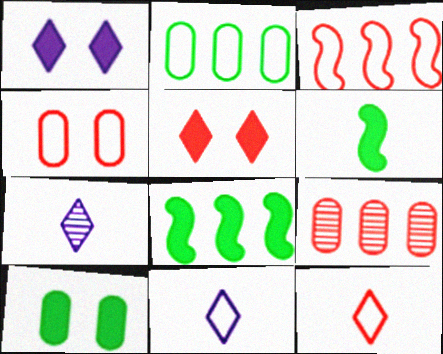[[3, 4, 12], 
[3, 7, 10], 
[4, 7, 8]]